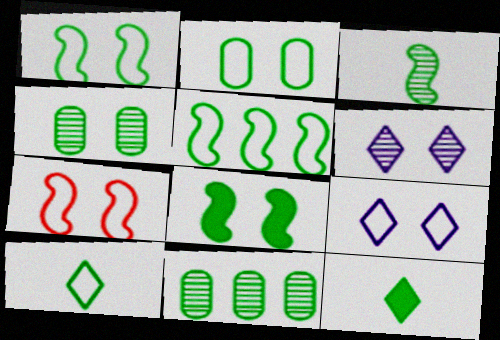[[1, 11, 12], 
[2, 5, 10], 
[2, 7, 9], 
[3, 5, 8], 
[4, 5, 12], 
[8, 10, 11]]